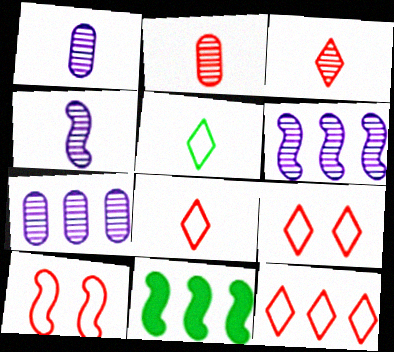[[1, 9, 11], 
[4, 10, 11], 
[7, 11, 12], 
[8, 9, 12]]